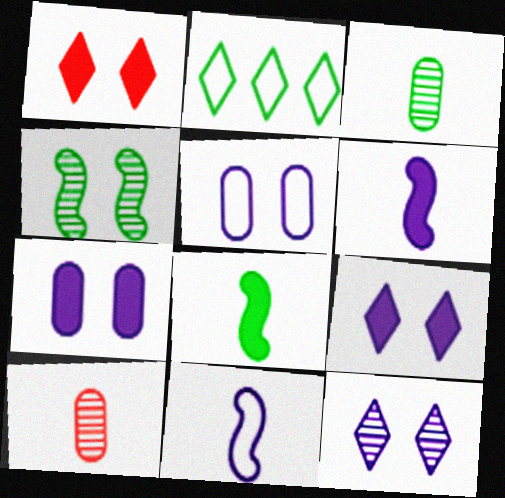[[1, 4, 5]]